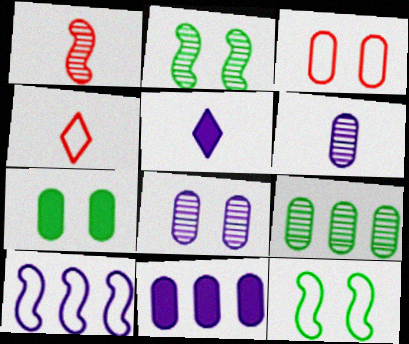[[2, 4, 11], 
[3, 7, 8], 
[5, 8, 10]]